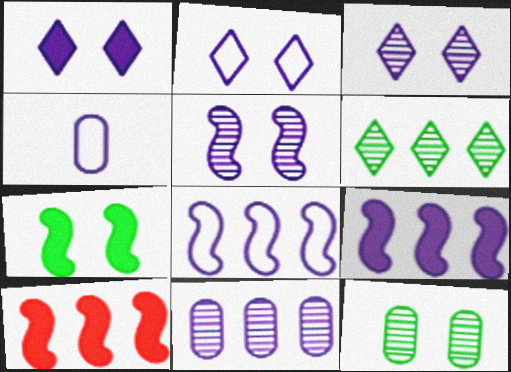[[1, 2, 3], 
[2, 4, 8], 
[3, 4, 9]]